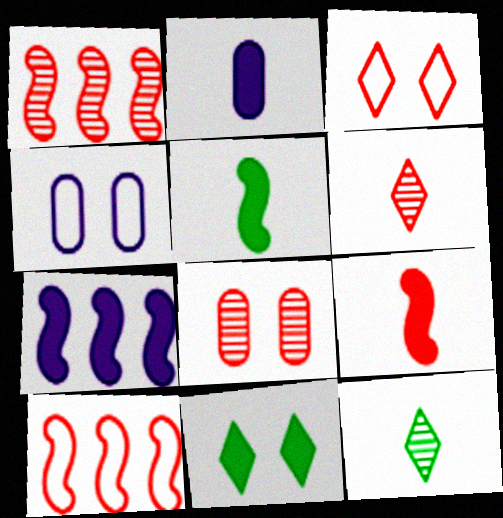[[1, 6, 8]]